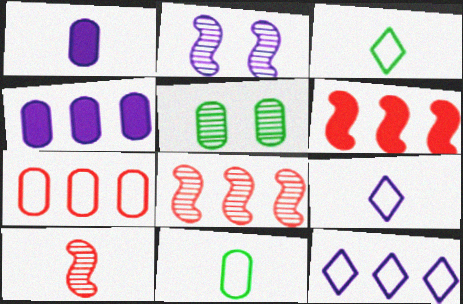[[1, 2, 12], 
[1, 3, 10], 
[1, 5, 7], 
[2, 4, 9], 
[5, 6, 9]]